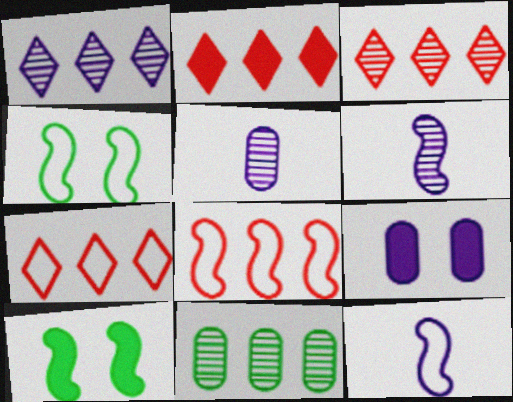[[1, 9, 12], 
[2, 3, 7], 
[2, 4, 5], 
[4, 8, 12], 
[5, 7, 10], 
[6, 8, 10]]